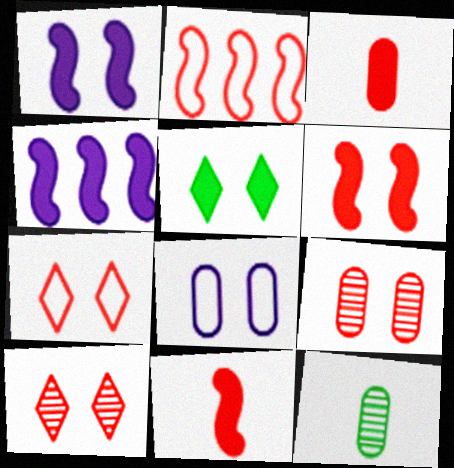[[2, 3, 10], 
[3, 4, 5], 
[4, 7, 12], 
[6, 7, 9]]